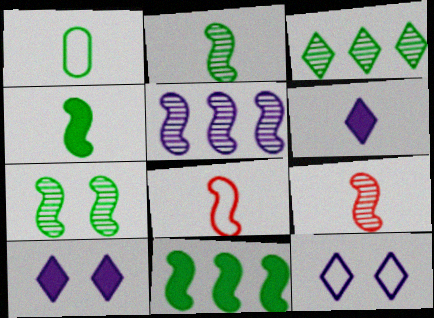[[1, 6, 9], 
[5, 7, 9]]